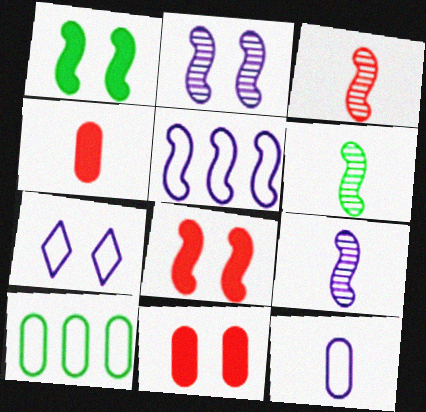[[1, 3, 5], 
[3, 6, 9], 
[5, 6, 8], 
[5, 7, 12]]